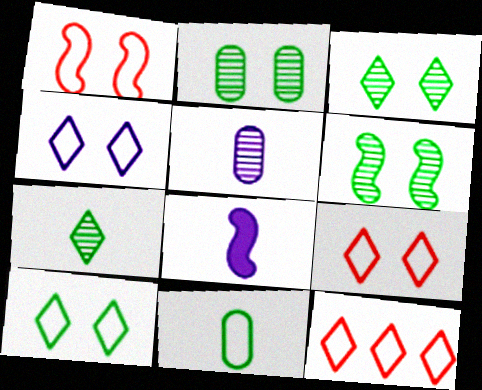[[2, 3, 6], 
[2, 8, 12], 
[4, 9, 10]]